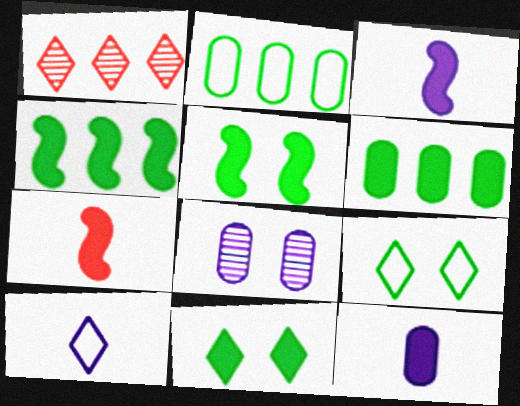[[1, 10, 11]]